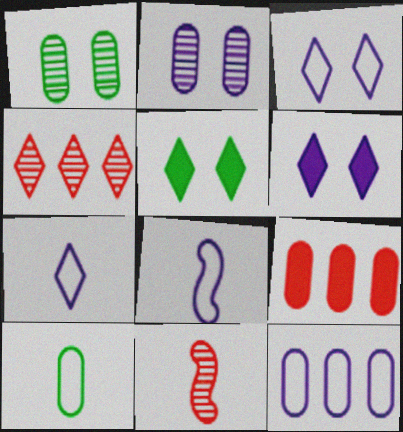[[2, 9, 10], 
[3, 8, 12], 
[4, 5, 7], 
[5, 11, 12]]